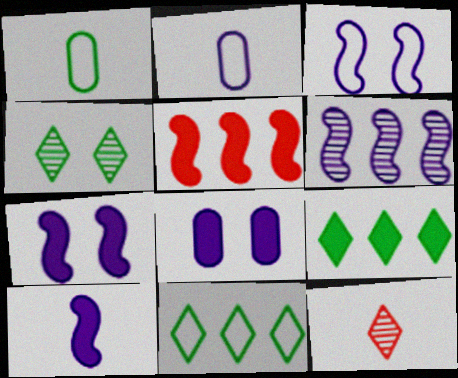[[1, 10, 12], 
[2, 4, 5], 
[3, 6, 10]]